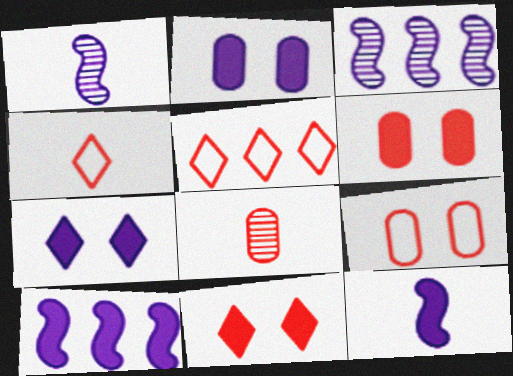[]